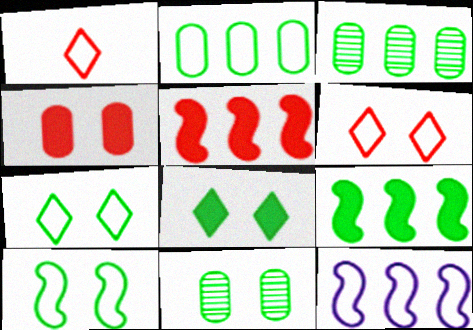[[8, 10, 11]]